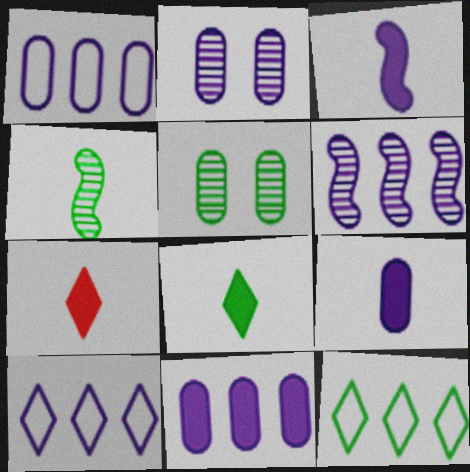[[1, 2, 9], 
[2, 3, 10], 
[6, 10, 11]]